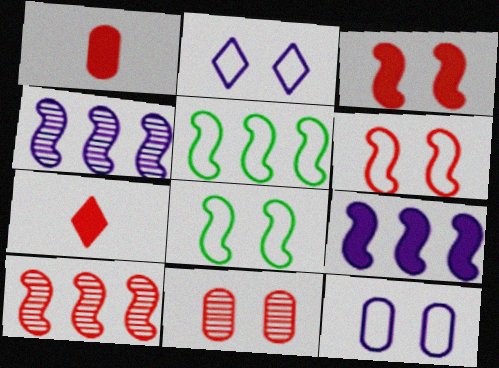[[5, 9, 10]]